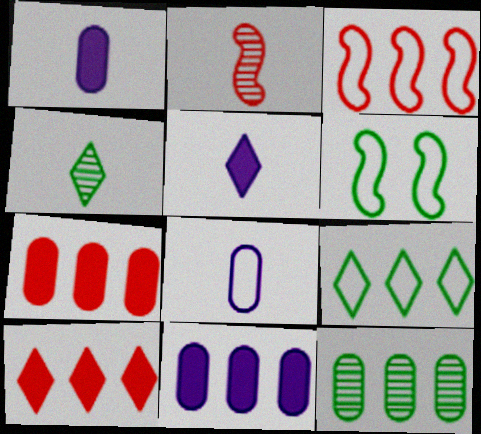[]